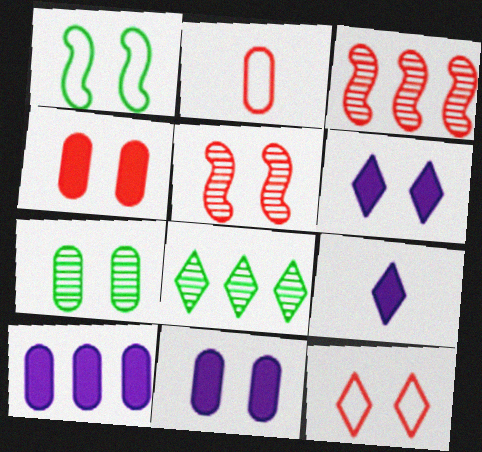[[2, 7, 10], 
[4, 5, 12], 
[8, 9, 12]]